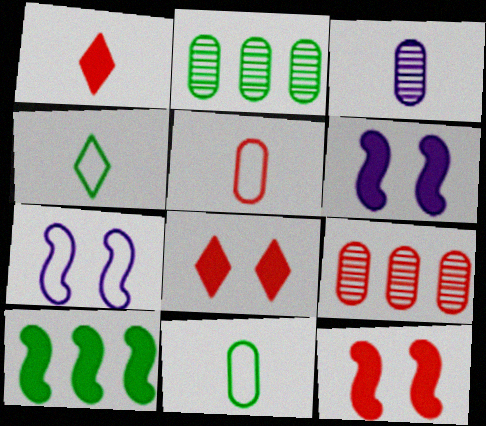[[1, 2, 7], 
[4, 6, 9]]